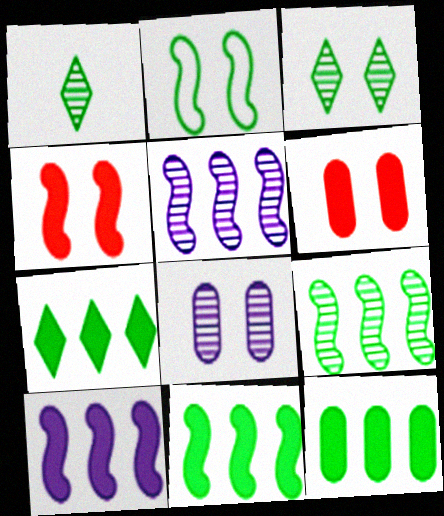[[1, 2, 12], 
[7, 11, 12]]